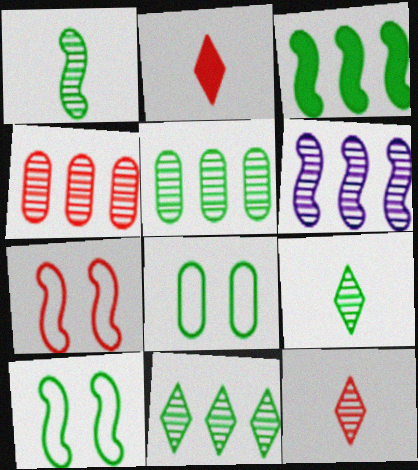[[1, 3, 10], 
[2, 4, 7], 
[2, 6, 8], 
[3, 8, 9], 
[4, 6, 11]]